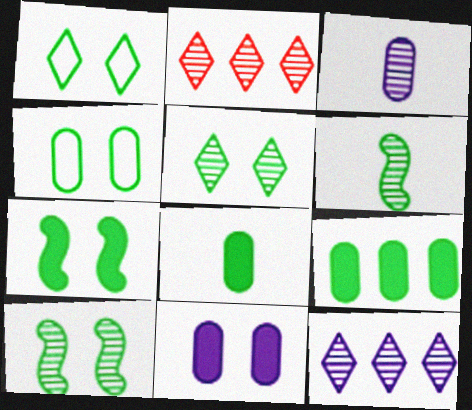[[1, 6, 9], 
[2, 3, 10], 
[4, 5, 7]]